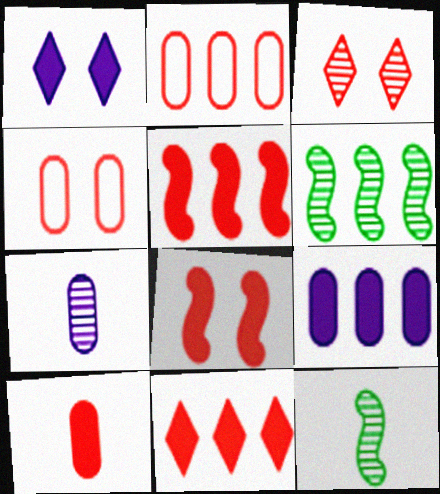[[1, 2, 12], 
[3, 4, 8], 
[3, 6, 7], 
[8, 10, 11]]